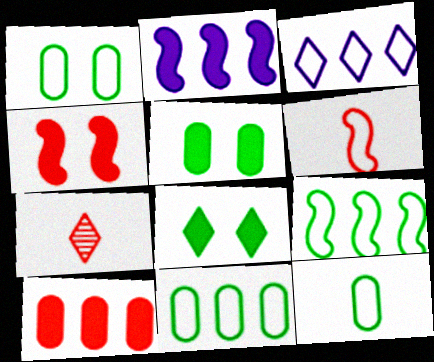[[1, 2, 7], 
[1, 3, 6], 
[1, 11, 12], 
[3, 7, 8]]